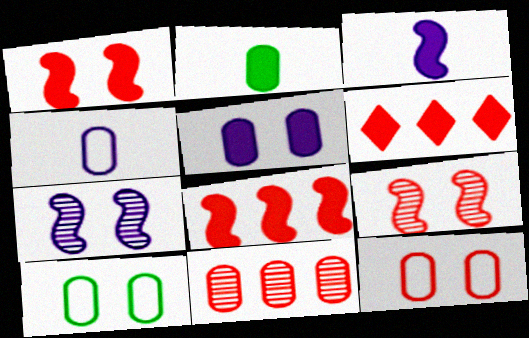[]